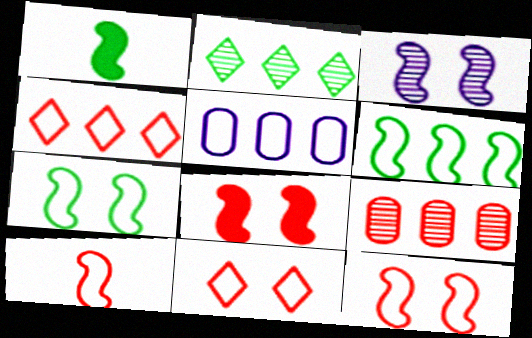[[3, 7, 8], 
[4, 5, 6]]